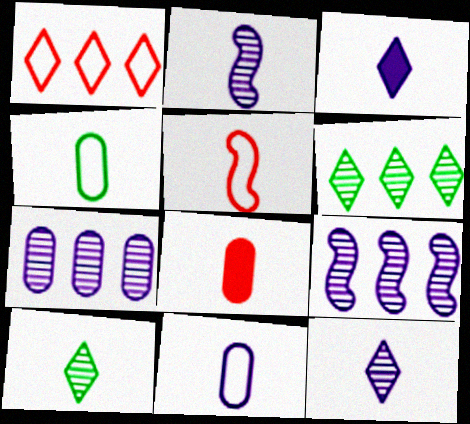[[2, 3, 11]]